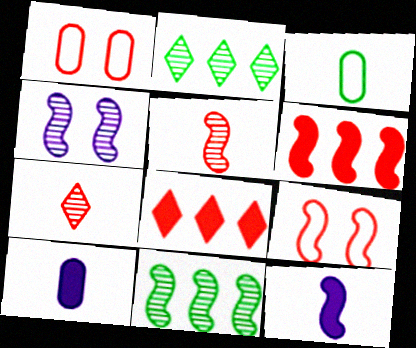[[1, 2, 12], 
[1, 5, 8], 
[1, 6, 7], 
[2, 9, 10], 
[3, 4, 8], 
[3, 7, 12], 
[4, 5, 11], 
[5, 6, 9], 
[9, 11, 12]]